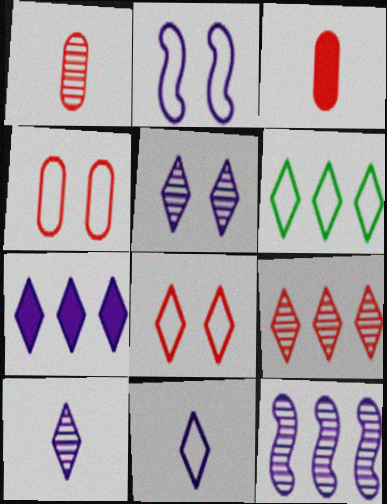[[5, 7, 11], 
[6, 7, 9], 
[6, 8, 11]]